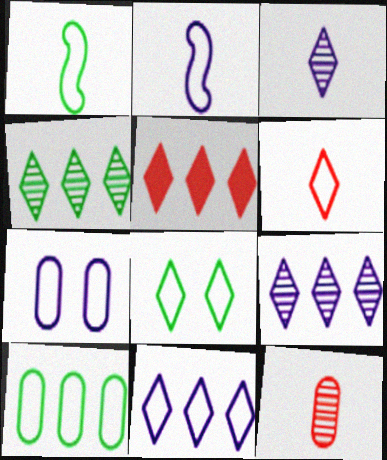[[1, 8, 10], 
[2, 7, 11], 
[3, 5, 8], 
[4, 5, 11], 
[6, 8, 11]]